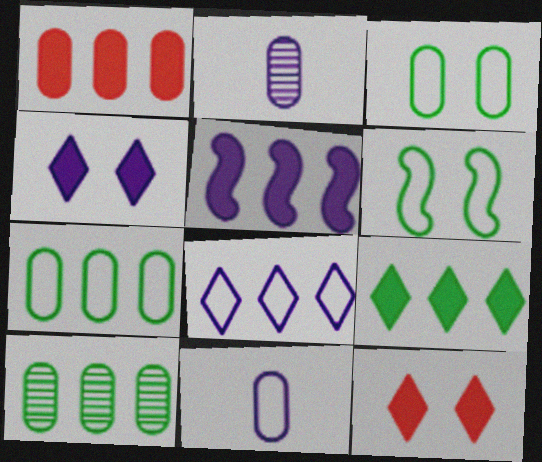[[1, 2, 3], 
[1, 5, 9]]